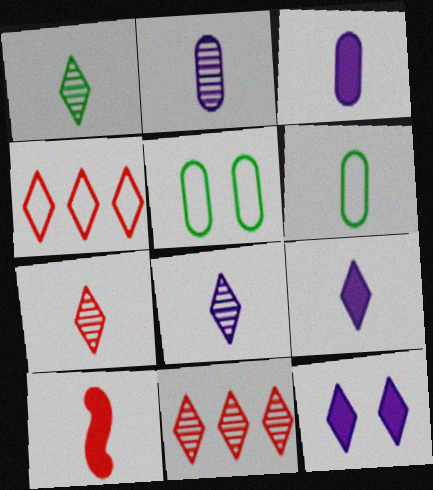[[1, 4, 12], 
[1, 7, 8], 
[6, 8, 10]]